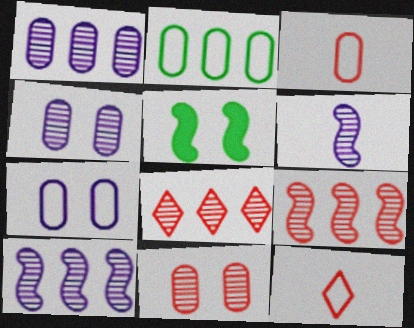[[1, 5, 12], 
[2, 3, 7]]